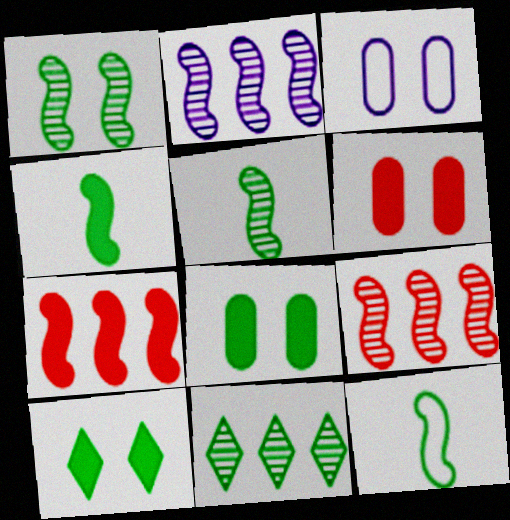[[4, 5, 12], 
[8, 11, 12]]